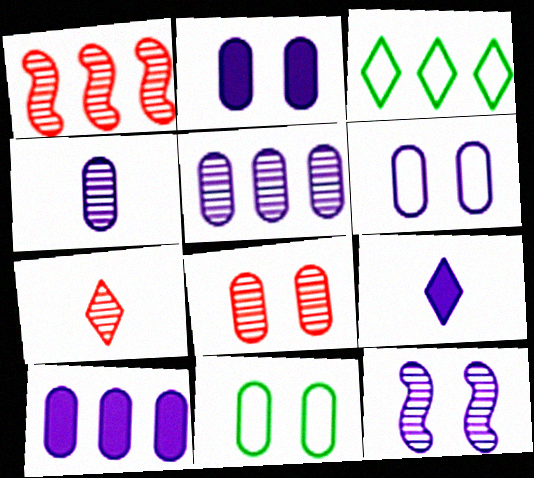[[1, 3, 10], 
[1, 7, 8], 
[1, 9, 11], 
[2, 8, 11], 
[4, 6, 10]]